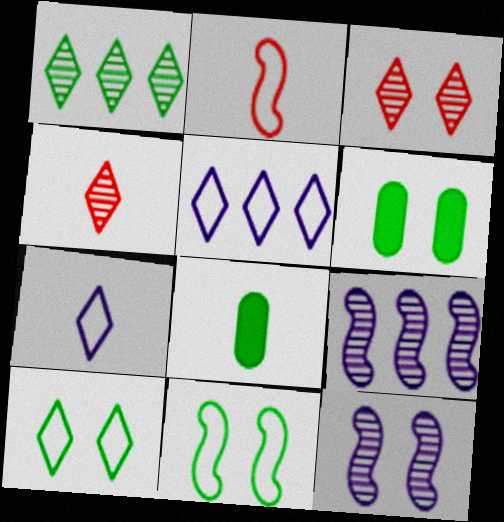[[1, 8, 11]]